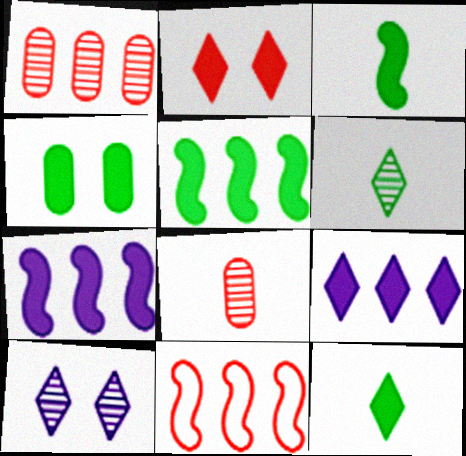[[2, 8, 11], 
[2, 9, 12], 
[4, 5, 12]]